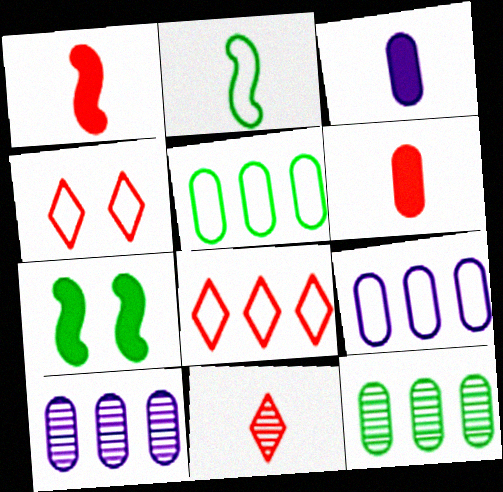[[2, 3, 11], 
[2, 4, 9], 
[7, 9, 11]]